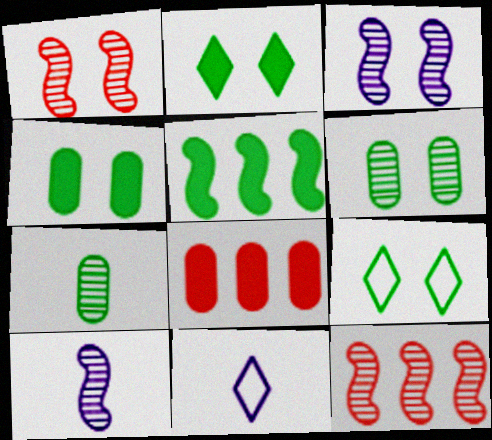[[4, 11, 12], 
[5, 7, 9], 
[8, 9, 10]]